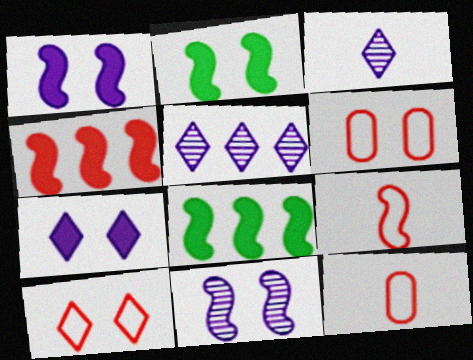[[2, 5, 12], 
[3, 6, 8], 
[8, 9, 11]]